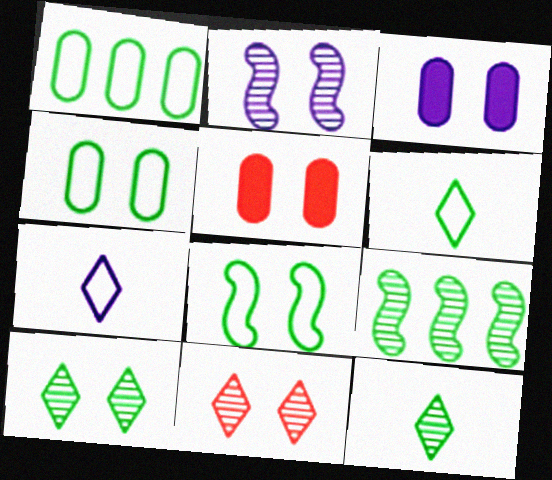[[1, 6, 8], 
[3, 8, 11], 
[5, 7, 9]]